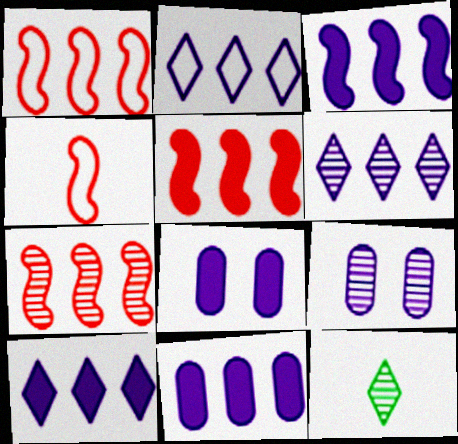[[1, 5, 7], 
[1, 8, 12], 
[2, 6, 10], 
[3, 10, 11], 
[7, 9, 12]]